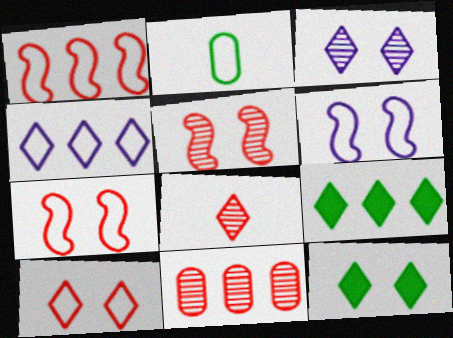[[2, 4, 7], 
[3, 10, 12], 
[4, 8, 12], 
[5, 8, 11]]